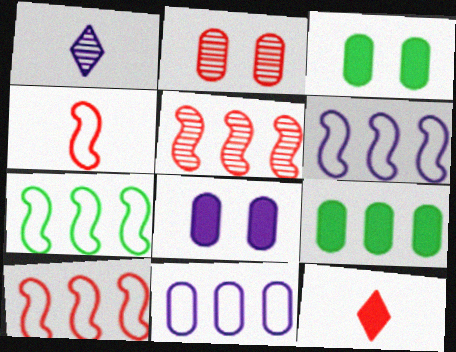[[1, 3, 10], 
[1, 6, 8], 
[2, 10, 12], 
[6, 7, 10]]